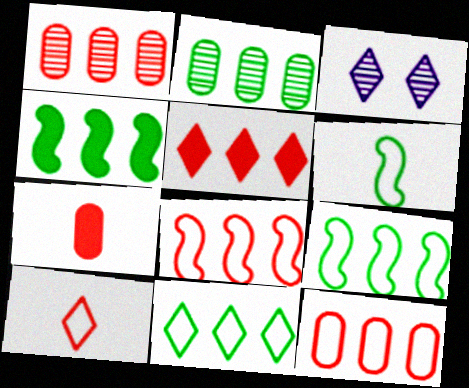[[1, 5, 8], 
[2, 4, 11], 
[3, 7, 9]]